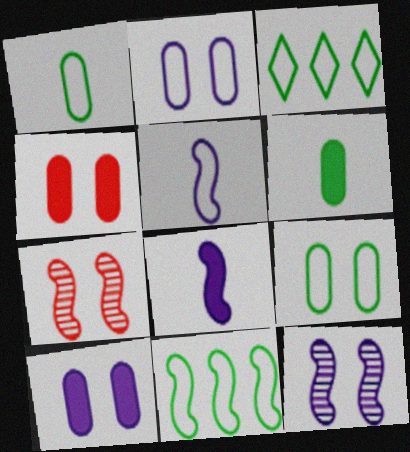[[7, 8, 11]]